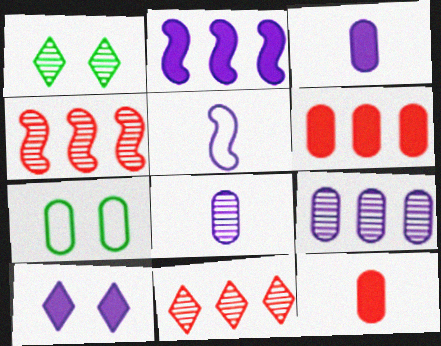[[1, 4, 8], 
[1, 5, 6], 
[2, 3, 10], 
[5, 9, 10], 
[6, 7, 8], 
[7, 9, 12]]